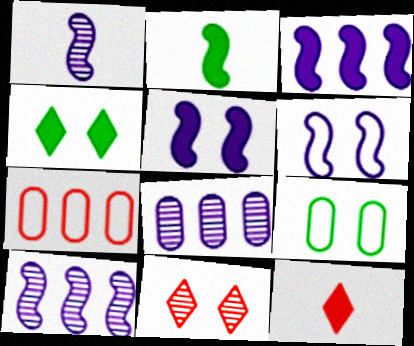[[1, 3, 6], 
[1, 4, 7], 
[5, 9, 11], 
[9, 10, 12]]